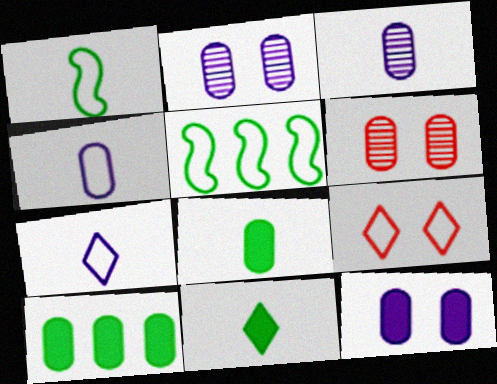[[4, 5, 9], 
[4, 6, 10]]